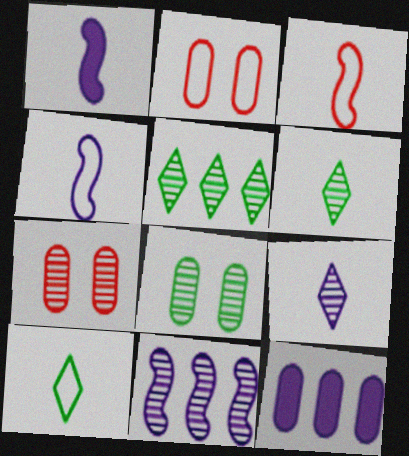[[1, 2, 5], 
[6, 7, 11]]